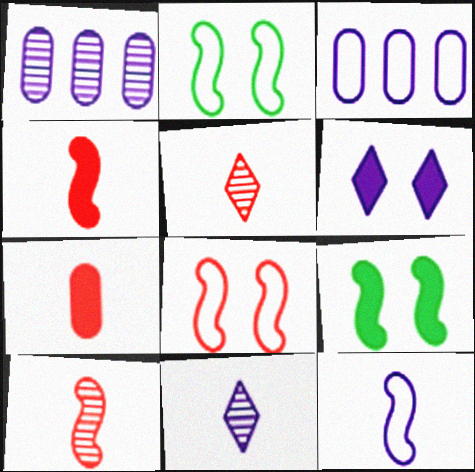[[1, 6, 12], 
[3, 5, 9]]